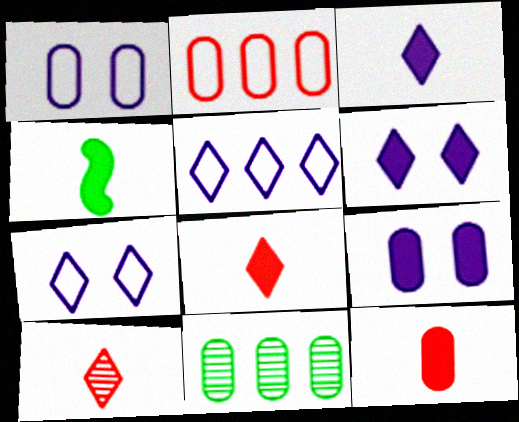[[1, 11, 12], 
[3, 4, 12]]